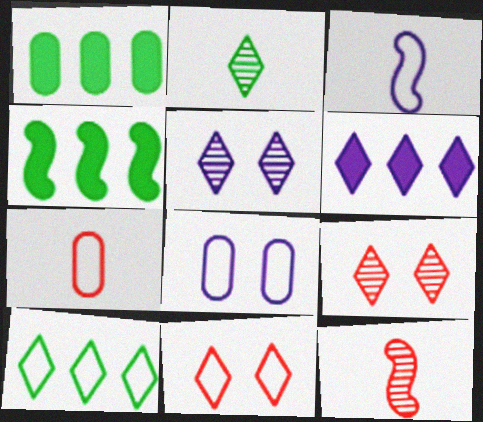[[1, 3, 9], 
[2, 6, 11], 
[4, 5, 7]]